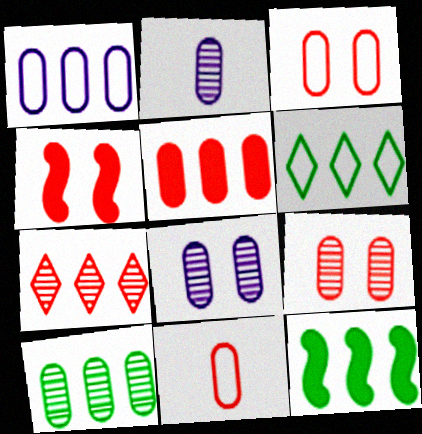[[1, 5, 10], 
[1, 7, 12], 
[2, 4, 6], 
[2, 9, 10], 
[4, 7, 11], 
[5, 9, 11], 
[6, 10, 12]]